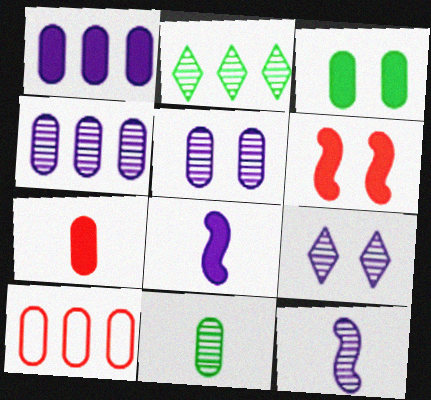[[1, 3, 7], 
[4, 9, 12]]